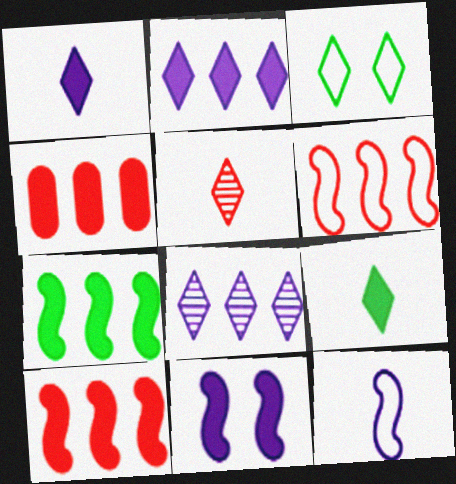[[2, 3, 5], 
[2, 4, 7], 
[4, 9, 11]]